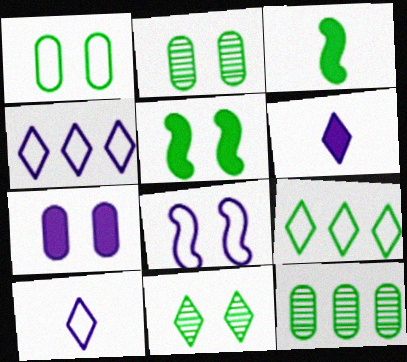[[1, 5, 11], 
[2, 3, 9]]